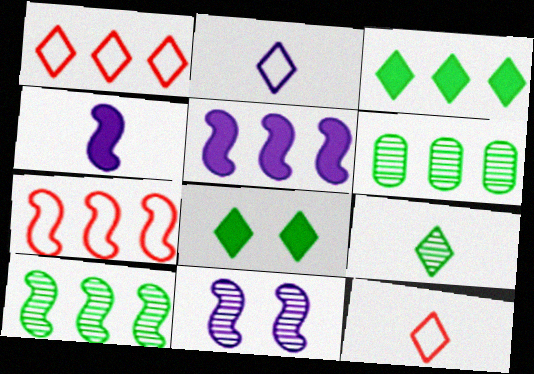[[1, 5, 6], 
[5, 7, 10]]